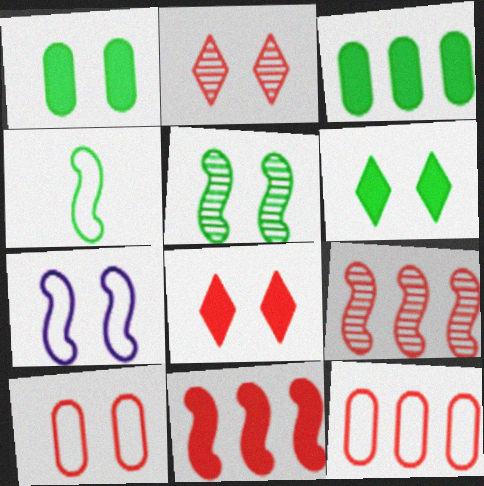[[1, 2, 7]]